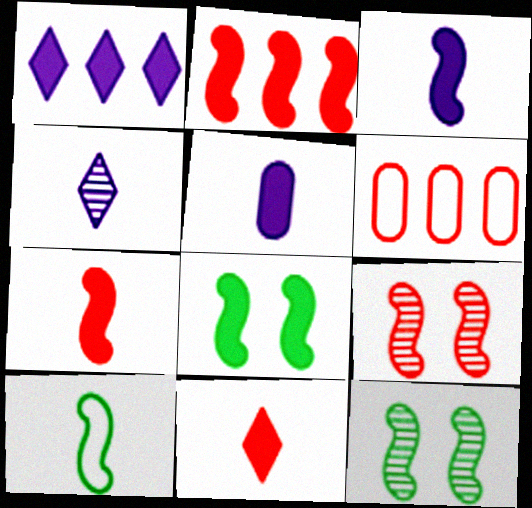[[2, 3, 8], 
[4, 6, 8], 
[6, 9, 11]]